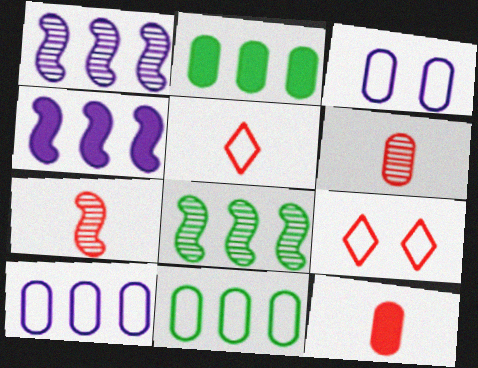[[2, 3, 6], 
[5, 7, 12]]